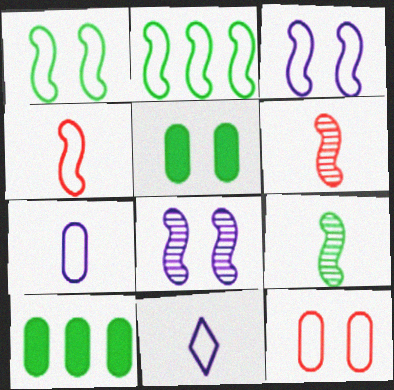[[2, 3, 4], 
[2, 11, 12]]